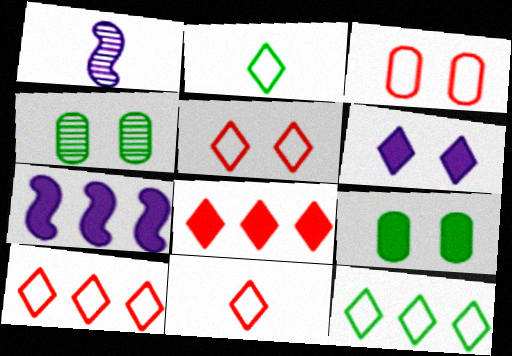[[1, 9, 10], 
[4, 7, 11], 
[5, 10, 11]]